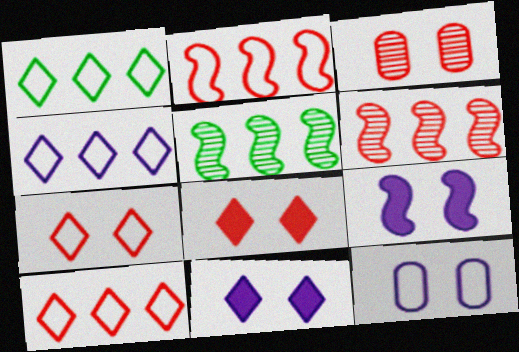[[1, 4, 10]]